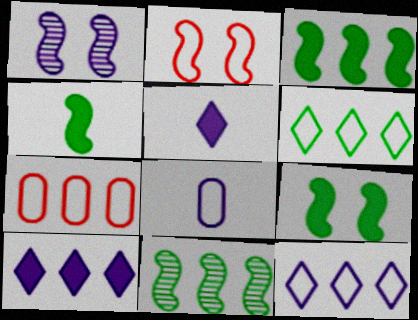[[1, 2, 9], 
[1, 8, 10], 
[2, 6, 8], 
[3, 4, 9], 
[7, 10, 11]]